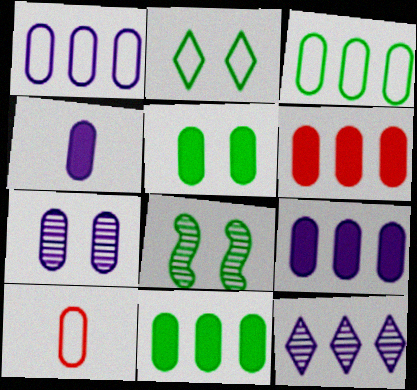[[1, 4, 7], 
[2, 5, 8], 
[4, 5, 6], 
[6, 9, 11], 
[7, 10, 11]]